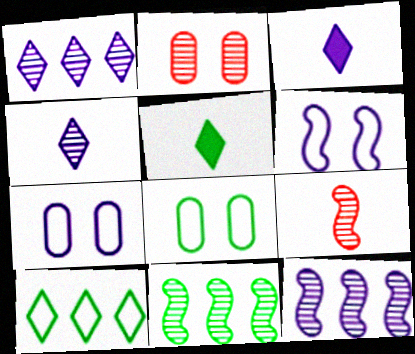[[2, 4, 11], 
[3, 7, 12], 
[5, 8, 11]]